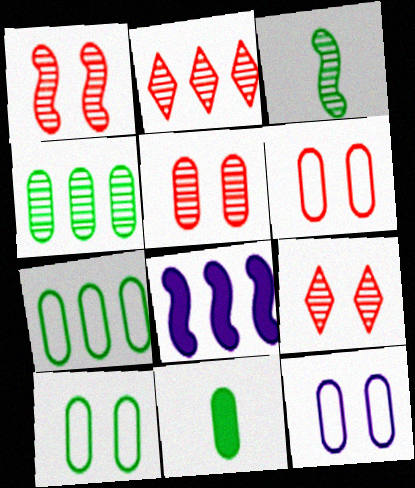[[1, 5, 9], 
[2, 7, 8], 
[4, 10, 11], 
[6, 10, 12]]